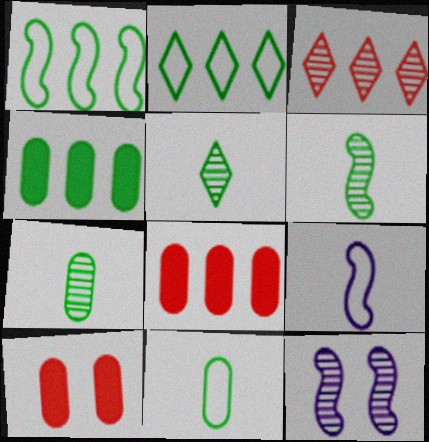[[3, 7, 12], 
[5, 6, 7]]